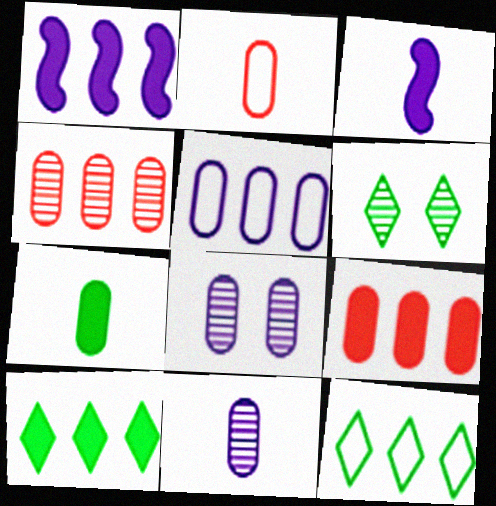[[1, 2, 6], 
[1, 4, 12], 
[1, 9, 10], 
[2, 7, 11]]